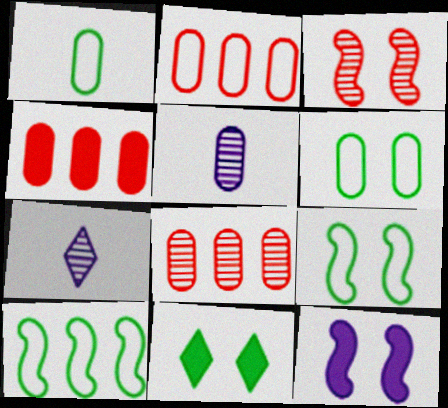[[2, 4, 8], 
[3, 9, 12], 
[4, 5, 6], 
[4, 7, 9]]